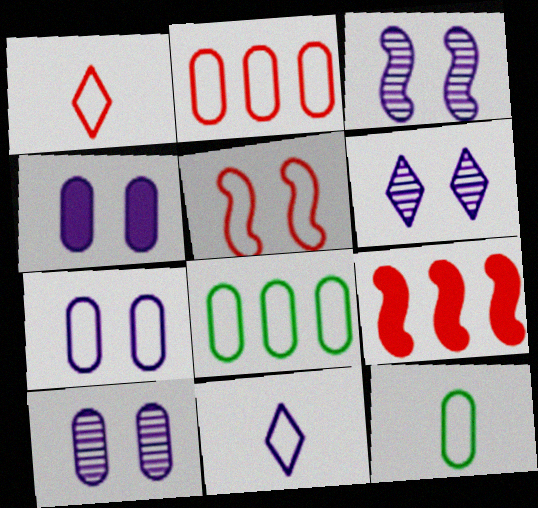[[1, 2, 5], 
[2, 7, 12], 
[3, 6, 10], 
[4, 7, 10], 
[5, 8, 11], 
[6, 9, 12]]